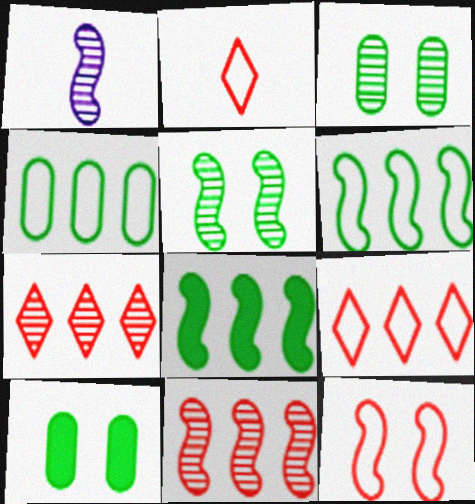[[1, 3, 7], 
[1, 5, 11], 
[1, 8, 12], 
[1, 9, 10]]